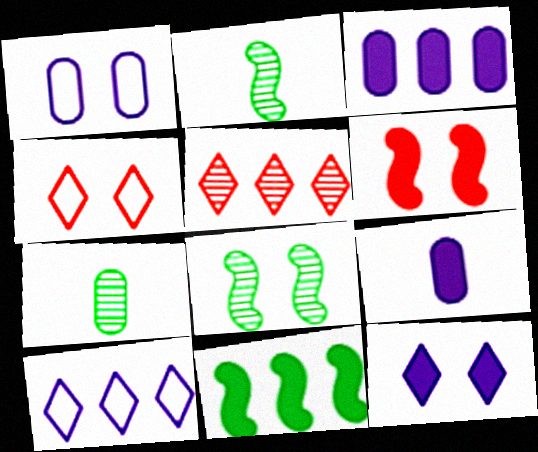[[2, 3, 4], 
[6, 7, 10]]